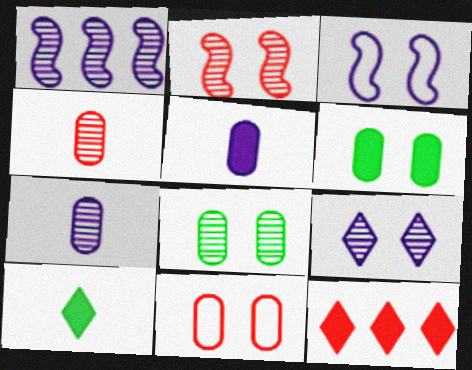[[1, 7, 9], 
[1, 10, 11], 
[2, 8, 9]]